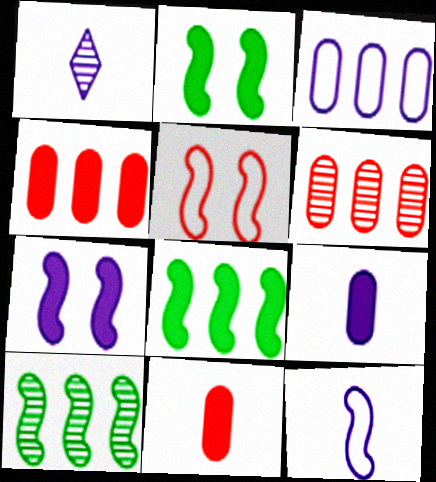[[1, 3, 7], 
[1, 9, 12]]